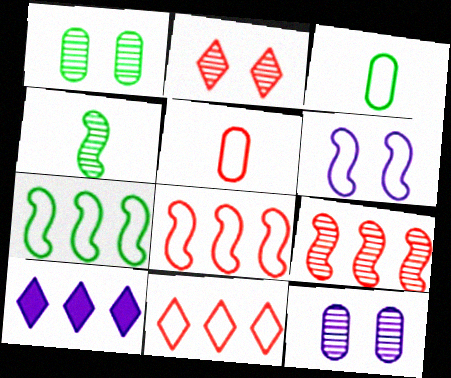[[3, 6, 11]]